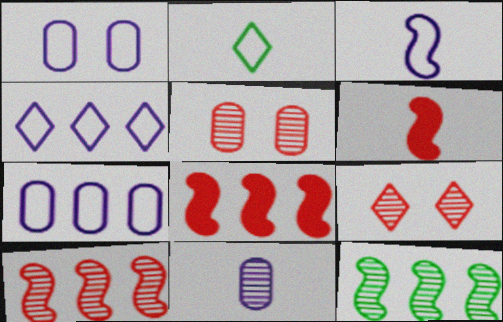[[1, 3, 4], 
[2, 6, 11], 
[9, 11, 12]]